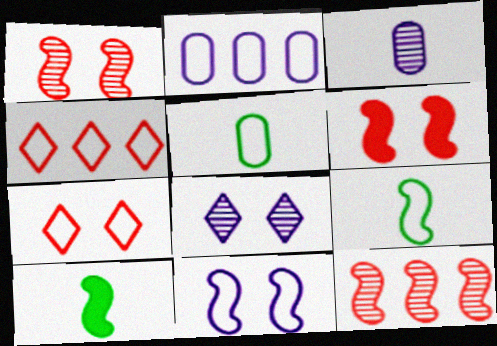[[2, 7, 9], 
[4, 5, 11], 
[10, 11, 12]]